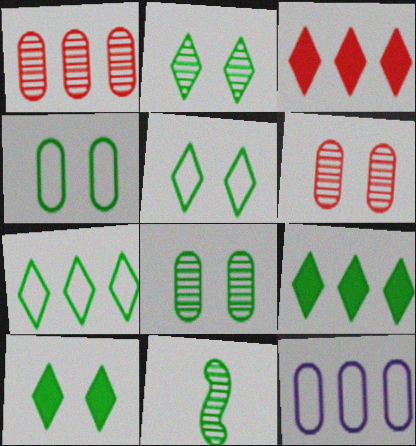[[2, 5, 10], 
[4, 9, 11]]